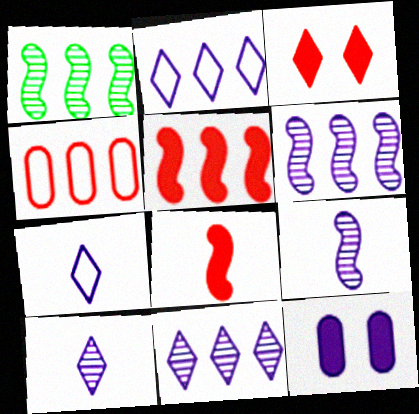[[2, 9, 12], 
[6, 7, 12]]